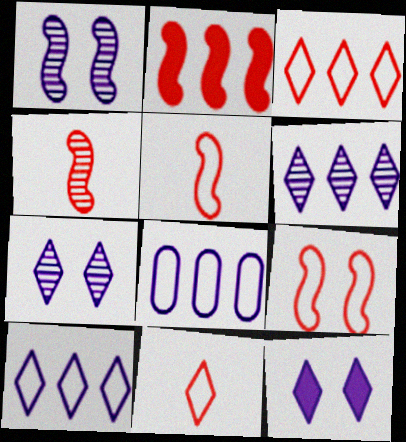[[2, 4, 9]]